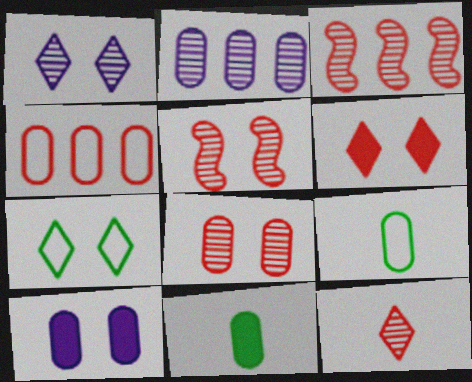[[1, 6, 7], 
[3, 8, 12], 
[5, 7, 10]]